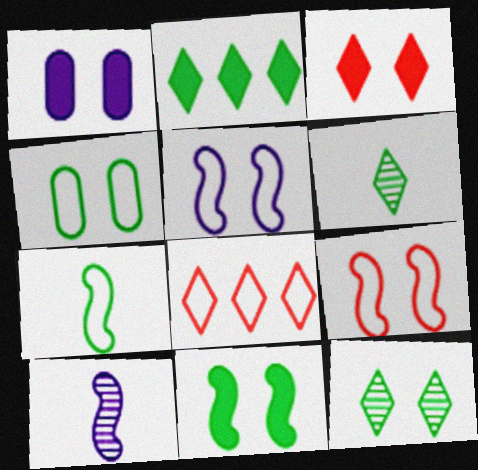[[1, 3, 11], 
[1, 9, 12], 
[4, 11, 12]]